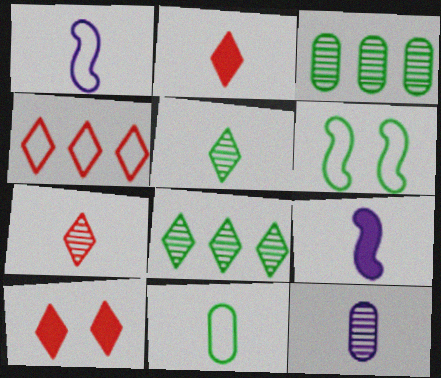[[1, 3, 10], 
[4, 7, 10], 
[7, 9, 11]]